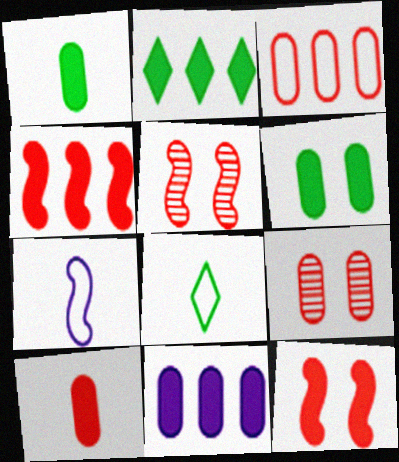[[2, 4, 11], 
[2, 7, 9], 
[3, 9, 10], 
[5, 8, 11], 
[6, 10, 11]]